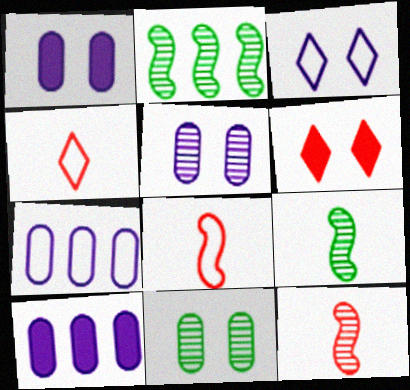[[1, 2, 4], 
[6, 7, 9]]